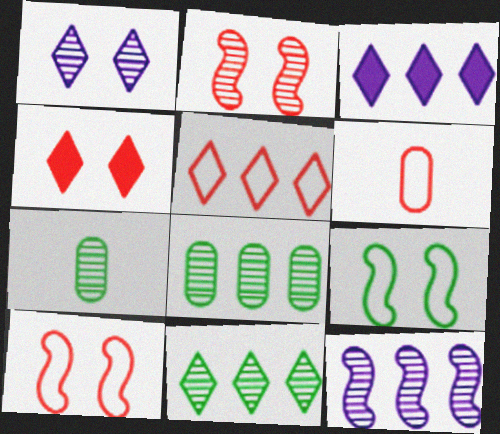[[3, 5, 11], 
[3, 7, 10], 
[5, 6, 10]]